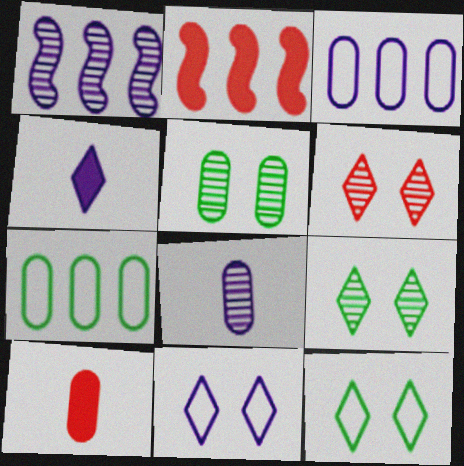[[1, 10, 12], 
[2, 8, 12], 
[3, 5, 10]]